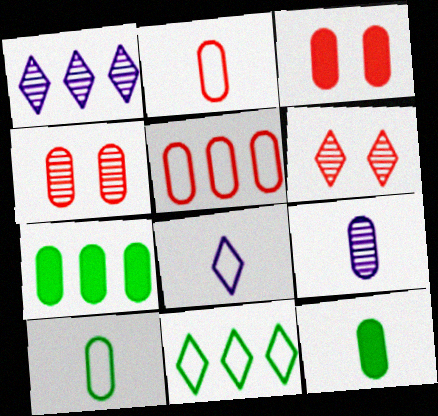[[2, 9, 12]]